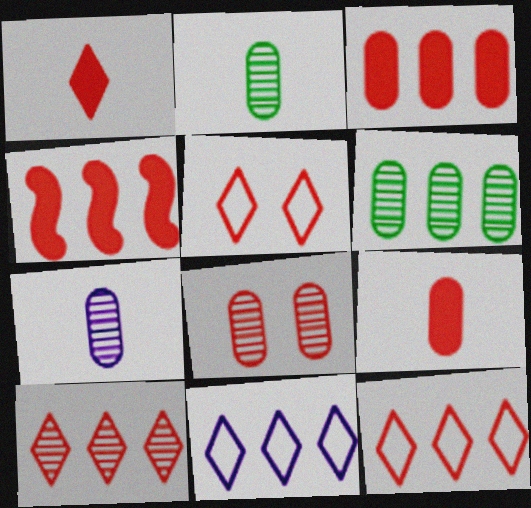[[1, 5, 10], 
[4, 6, 11], 
[6, 7, 8]]